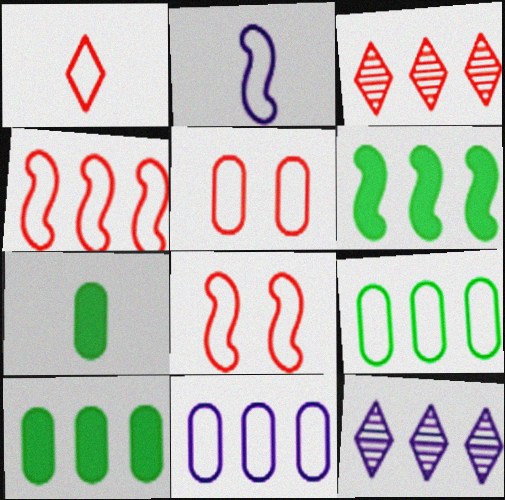[[1, 4, 5], 
[3, 6, 11], 
[4, 10, 12], 
[7, 8, 12]]